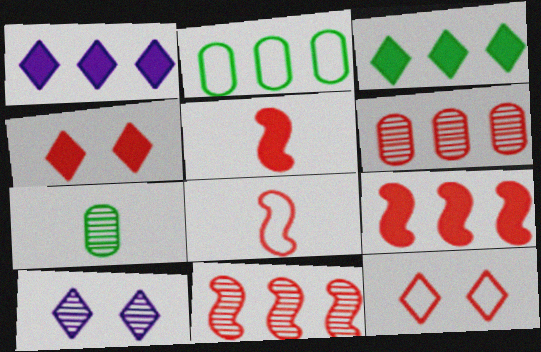[[1, 2, 11], 
[2, 5, 10], 
[4, 6, 8], 
[5, 6, 12], 
[7, 10, 11]]